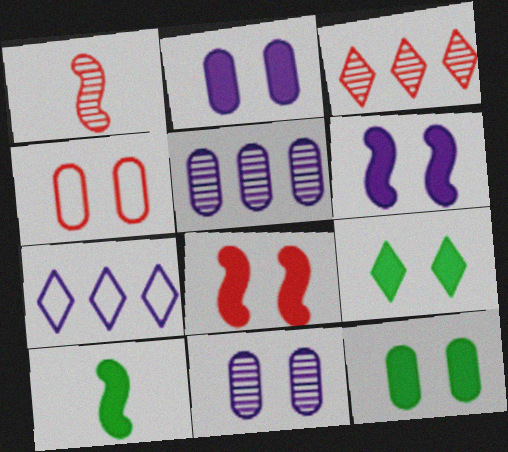[[1, 7, 12], 
[2, 8, 9], 
[4, 11, 12]]